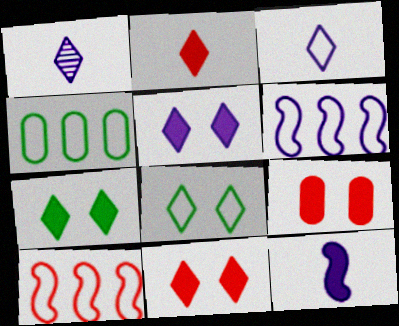[[5, 7, 11]]